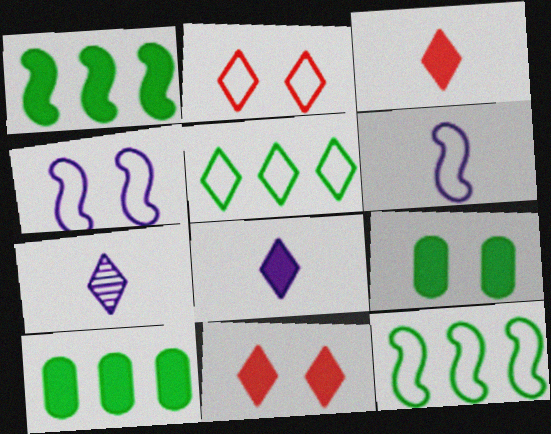[[5, 7, 11]]